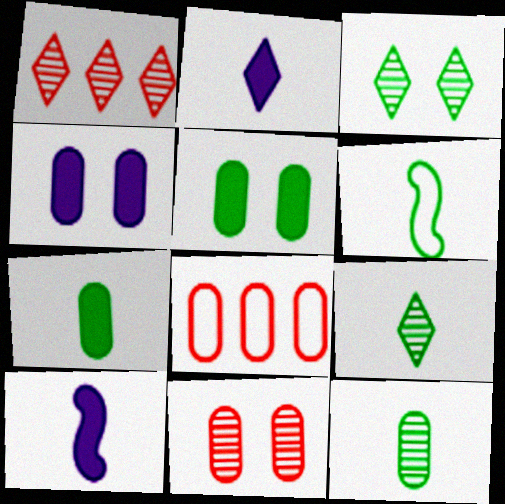[[1, 4, 6], 
[3, 8, 10], 
[4, 8, 12], 
[6, 7, 9]]